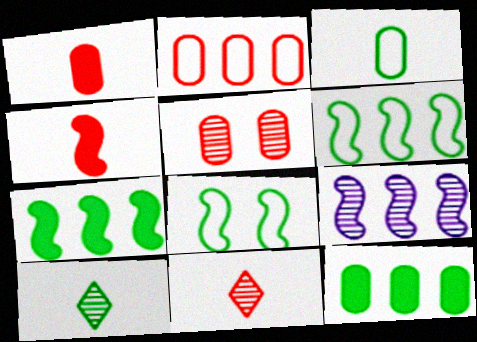[[1, 2, 5], 
[4, 8, 9], 
[5, 9, 10], 
[8, 10, 12]]